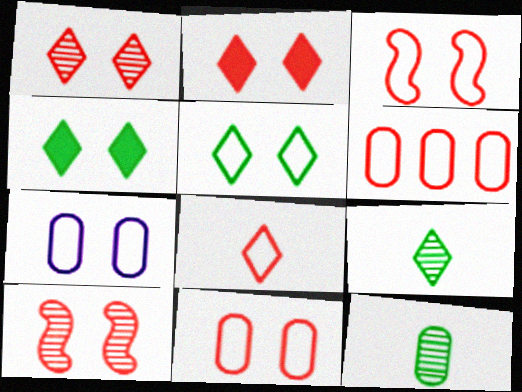[[2, 10, 11], 
[3, 5, 7], 
[3, 6, 8], 
[4, 7, 10]]